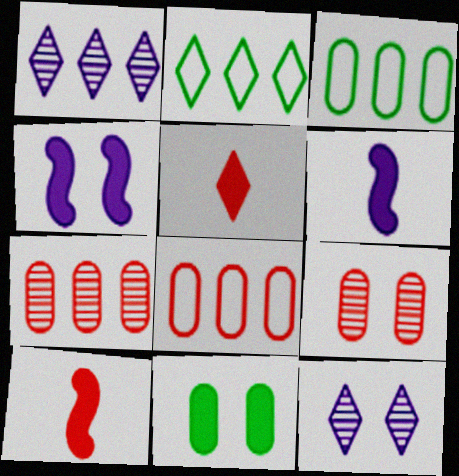[[2, 5, 12], 
[2, 6, 9], 
[3, 10, 12]]